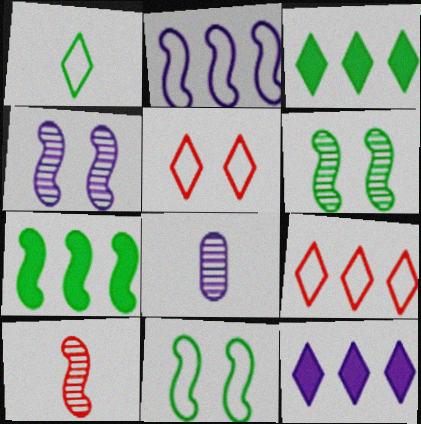[[5, 7, 8]]